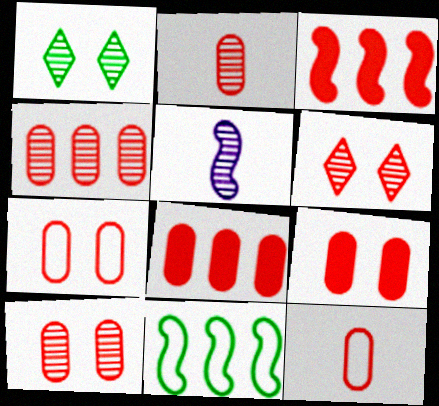[[1, 4, 5], 
[2, 4, 10], 
[2, 7, 8], 
[3, 6, 12], 
[4, 9, 12], 
[7, 9, 10], 
[8, 10, 12]]